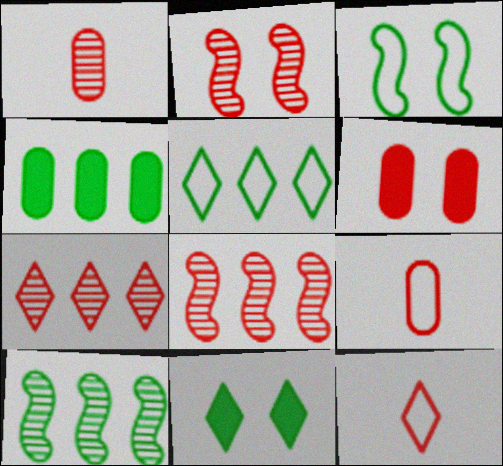[[1, 2, 7], 
[4, 5, 10], 
[6, 8, 12]]